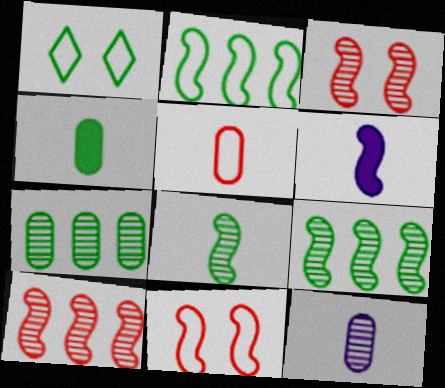[[1, 4, 9], 
[2, 3, 6], 
[4, 5, 12], 
[6, 9, 11]]